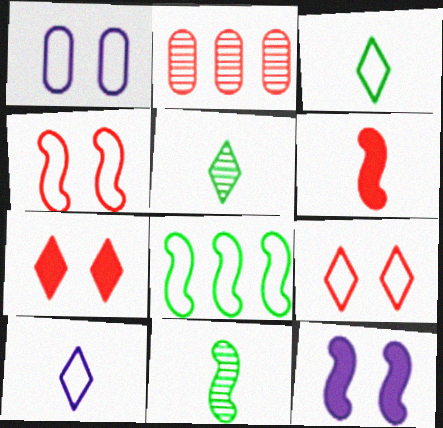[[2, 3, 12], 
[2, 6, 9]]